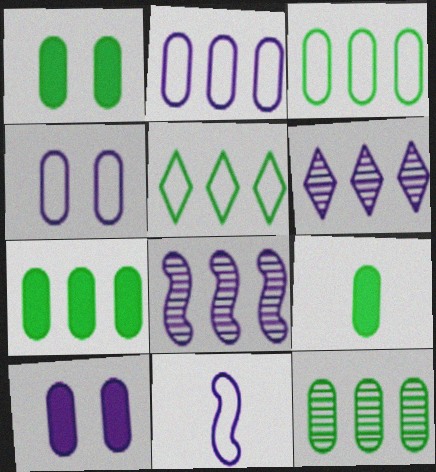[[1, 7, 9], 
[3, 7, 12], 
[6, 10, 11]]